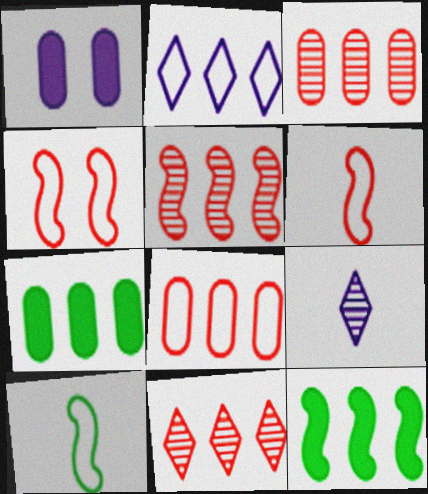[[1, 10, 11], 
[2, 3, 12], 
[2, 5, 7], 
[3, 5, 11], 
[4, 7, 9]]